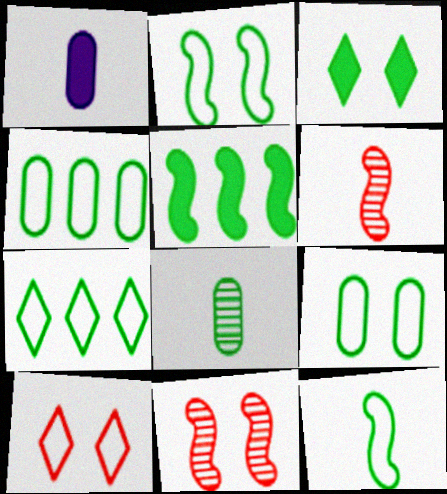[[1, 7, 11], 
[7, 9, 12]]